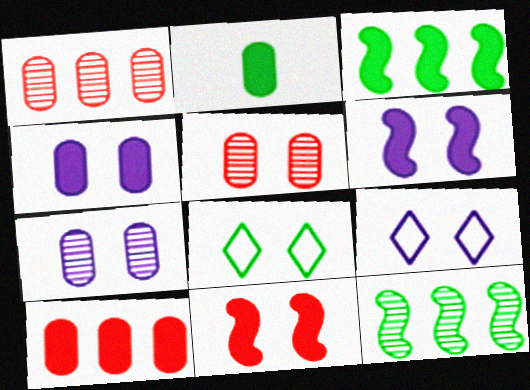[[2, 4, 10], 
[2, 8, 12], 
[5, 6, 8], 
[6, 7, 9], 
[7, 8, 11]]